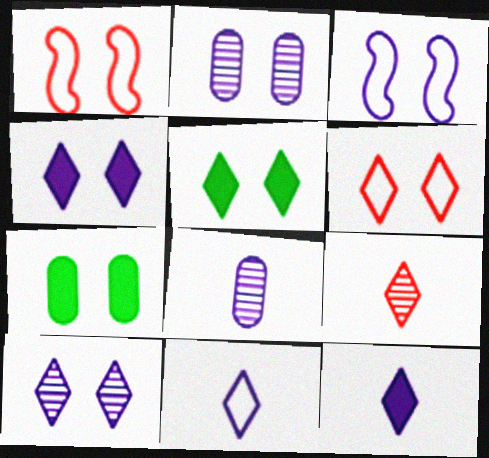[[1, 2, 5], 
[1, 7, 10], 
[2, 3, 4], 
[5, 6, 10]]